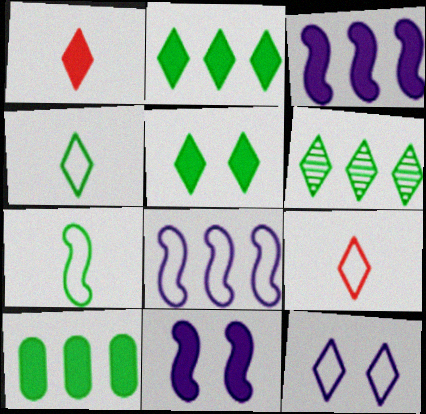[[1, 6, 12], 
[1, 10, 11], 
[4, 5, 6]]